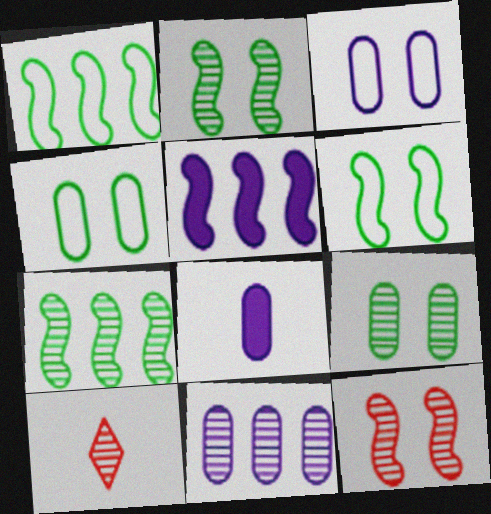[[2, 10, 11], 
[3, 8, 11], 
[4, 5, 10]]